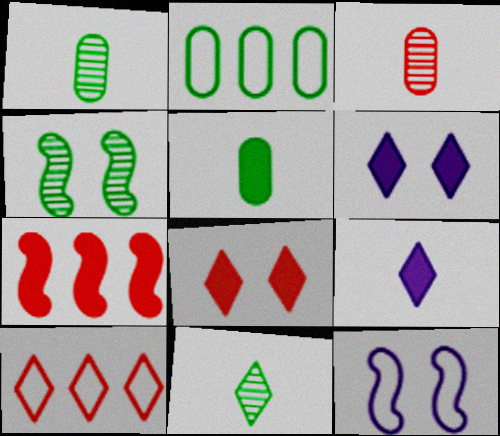[[5, 6, 7], 
[6, 10, 11]]